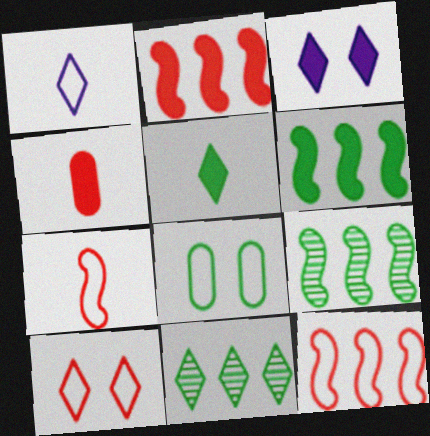[[1, 8, 12], 
[3, 4, 6], 
[5, 8, 9]]